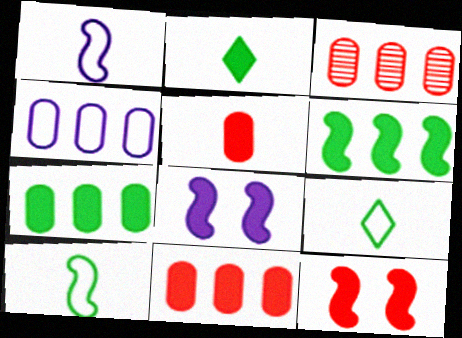[[2, 8, 11], 
[3, 4, 7], 
[3, 8, 9]]